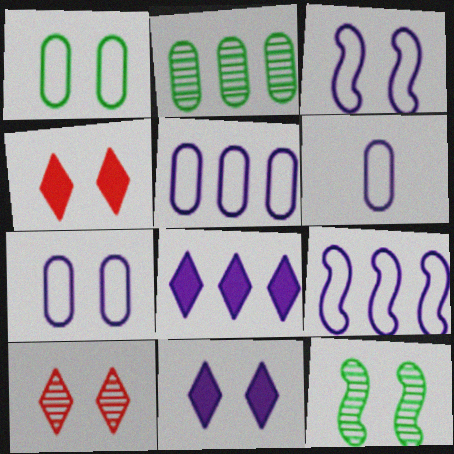[[4, 7, 12], 
[5, 6, 7]]